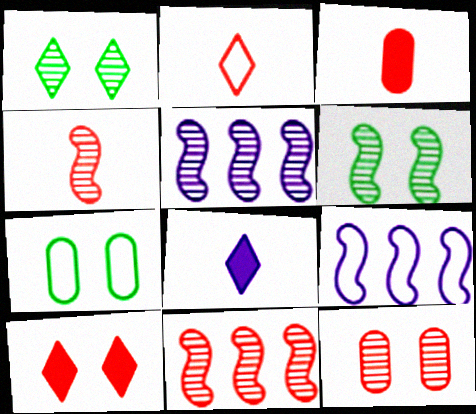[[1, 3, 9], 
[2, 3, 4], 
[2, 7, 9], 
[4, 5, 6], 
[7, 8, 11]]